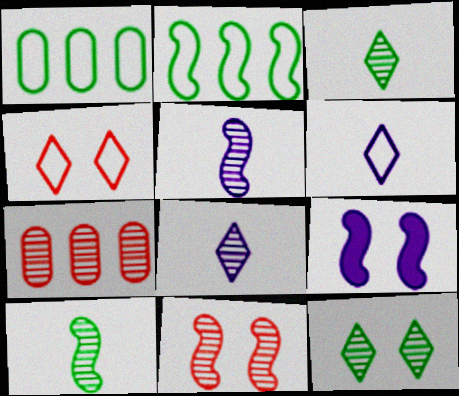[[5, 7, 12]]